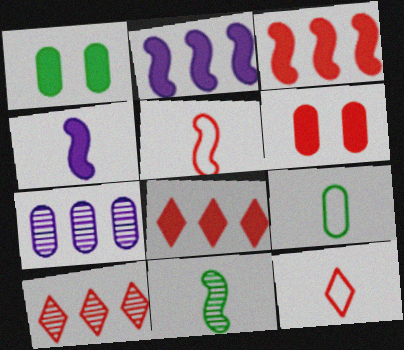[[1, 4, 8], 
[4, 5, 11], 
[5, 6, 10], 
[6, 7, 9]]